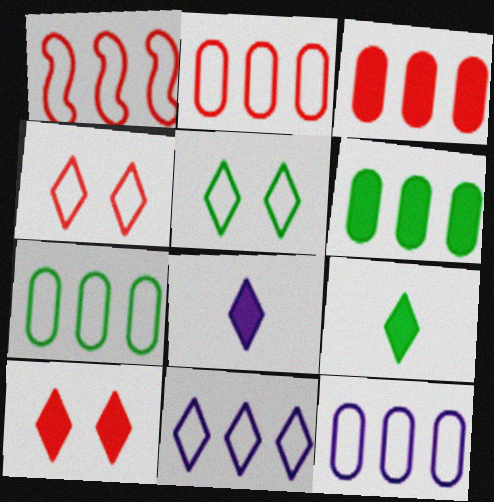[[1, 7, 11], 
[2, 7, 12]]